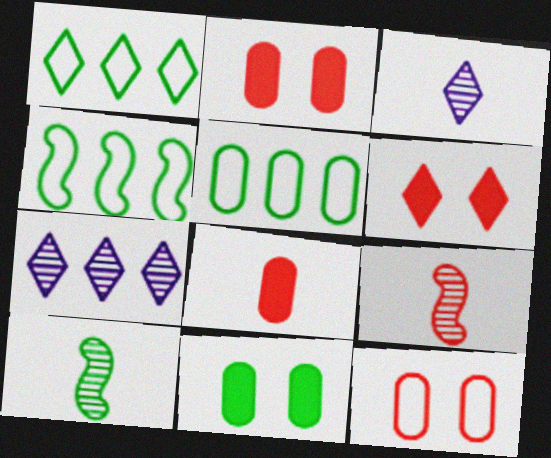[[1, 3, 6], 
[1, 4, 5], 
[1, 10, 11], 
[2, 3, 4]]